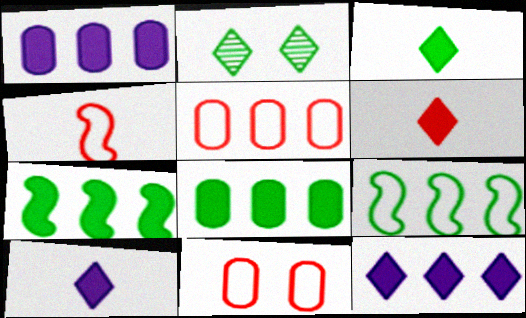[[1, 2, 4], 
[3, 6, 10]]